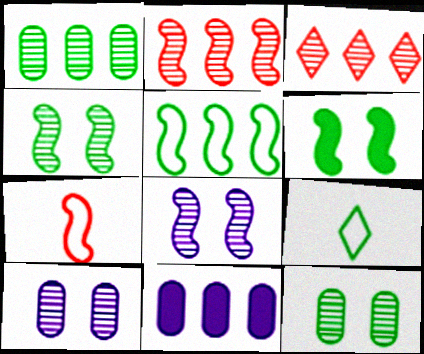[[1, 6, 9], 
[3, 5, 11]]